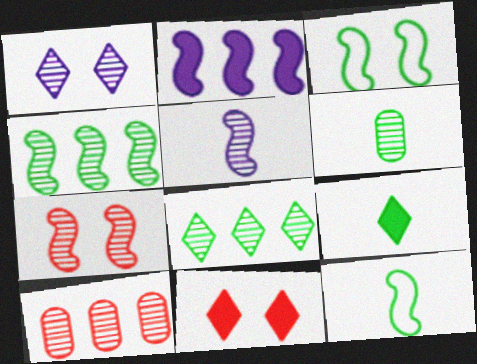[[2, 7, 12], 
[4, 5, 7], 
[6, 9, 12]]